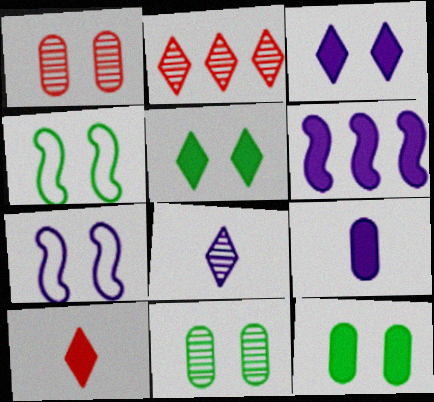[[1, 3, 4], 
[1, 5, 7], 
[2, 4, 9], 
[3, 6, 9], 
[4, 5, 11], 
[6, 10, 12]]